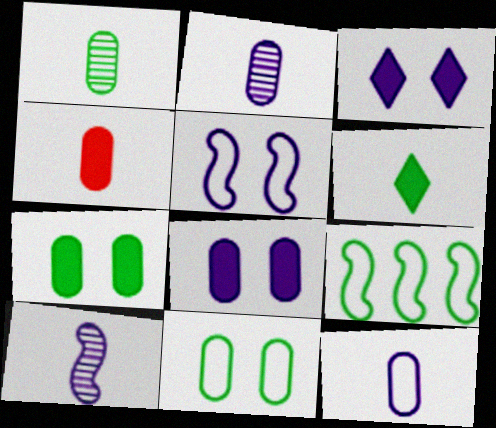[[1, 4, 12]]